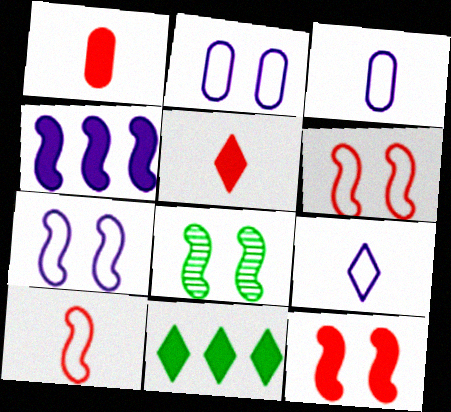[[4, 8, 10], 
[7, 8, 12]]